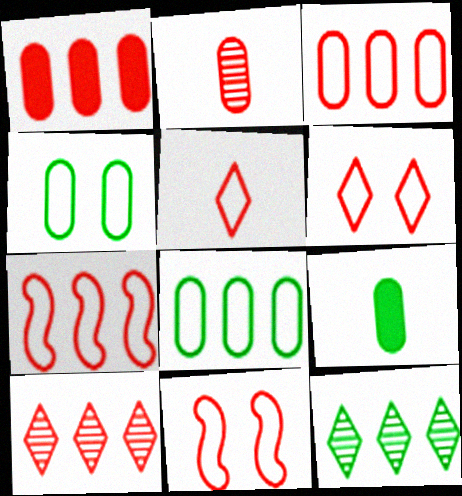[[1, 7, 10], 
[3, 5, 11]]